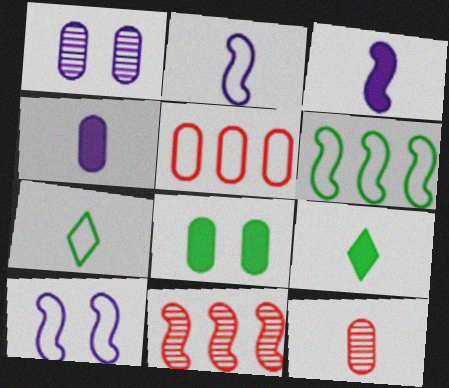[[2, 9, 12], 
[3, 7, 12], 
[5, 7, 10]]